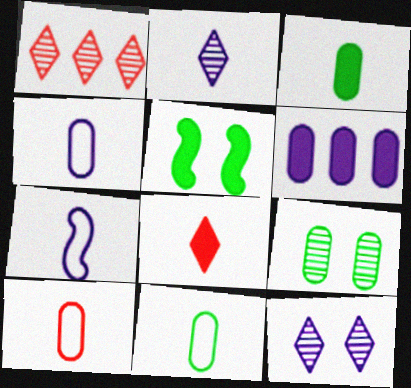[[1, 4, 5], 
[4, 10, 11], 
[5, 6, 8], 
[6, 7, 12], 
[6, 9, 10]]